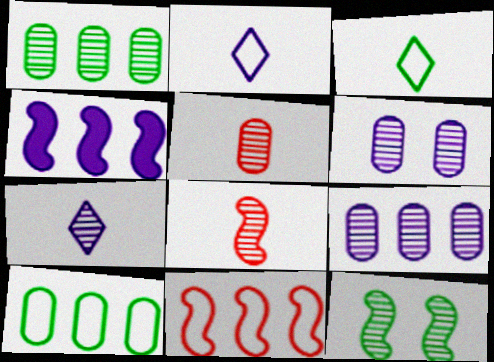[[1, 5, 6], 
[2, 4, 6]]